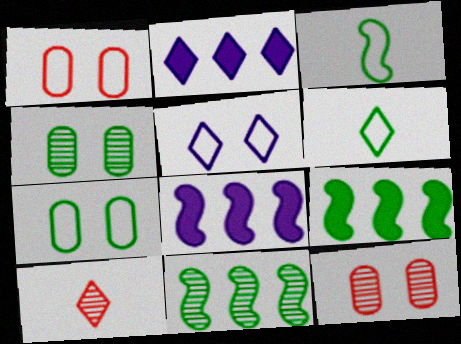[[2, 3, 12], 
[4, 6, 9], 
[6, 8, 12], 
[7, 8, 10]]